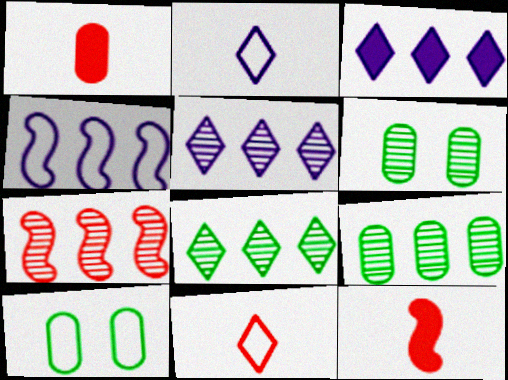[[4, 10, 11], 
[5, 7, 9], 
[5, 10, 12]]